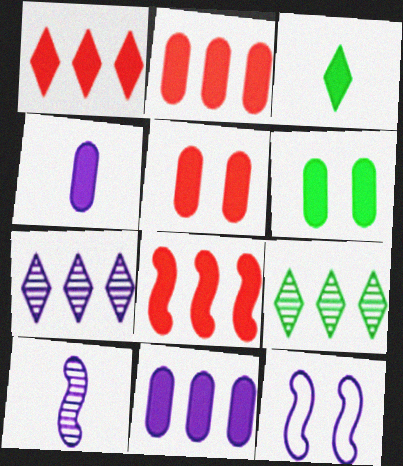[[1, 2, 8], 
[2, 4, 6], 
[4, 7, 12]]